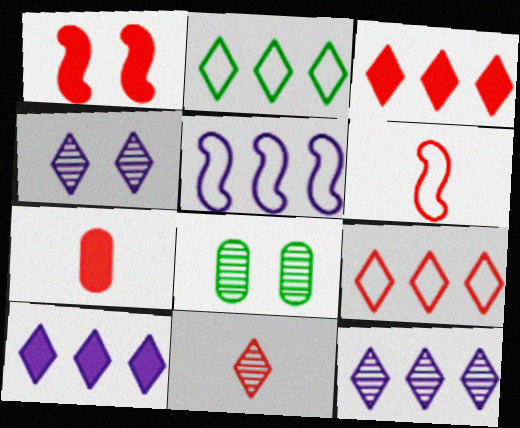[[1, 3, 7], 
[2, 3, 12], 
[6, 7, 11], 
[6, 8, 10]]